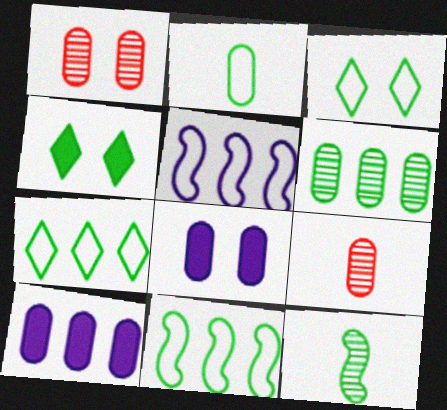[[1, 2, 10], 
[2, 3, 11], 
[4, 5, 9]]